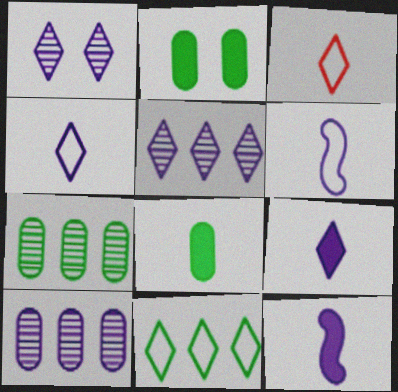[]